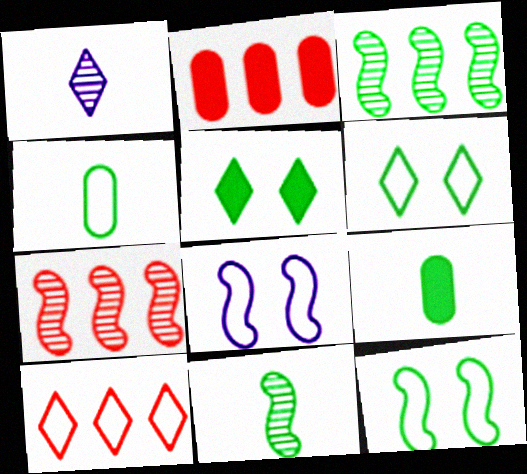[[1, 2, 12], 
[1, 5, 10], 
[2, 7, 10], 
[3, 4, 5], 
[3, 6, 9], 
[4, 8, 10]]